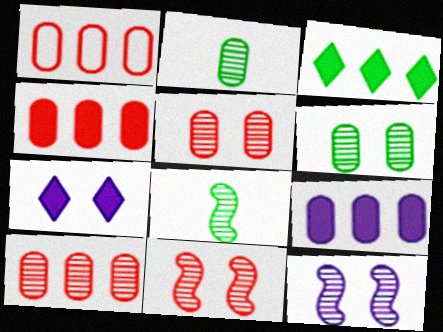[[1, 4, 10], 
[1, 7, 8]]